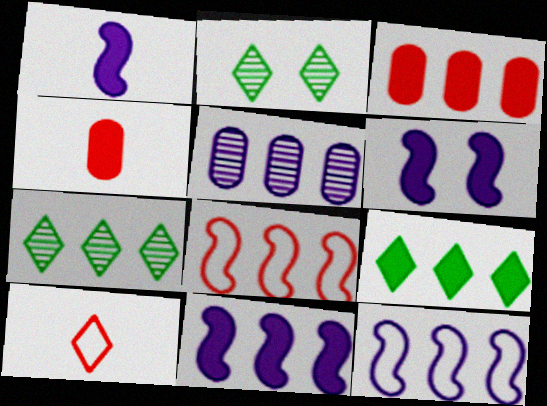[[1, 6, 11], 
[2, 4, 12], 
[3, 7, 12], 
[3, 9, 11], 
[4, 6, 9], 
[5, 8, 9]]